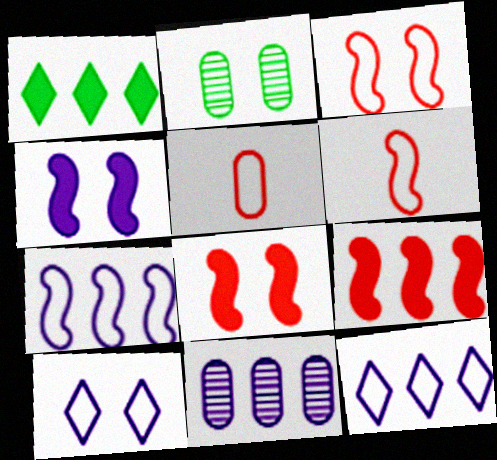[[2, 8, 10]]